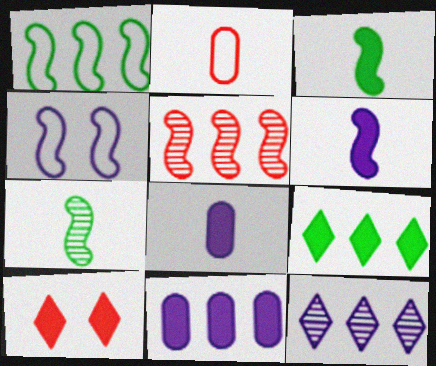[[2, 5, 10], 
[3, 4, 5], 
[3, 10, 11], 
[4, 8, 12]]